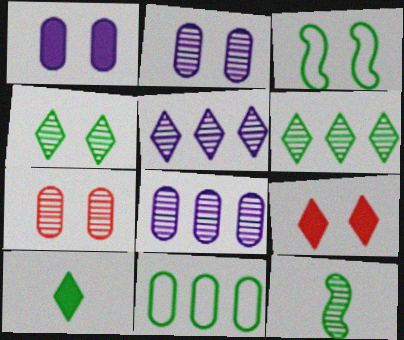[[2, 3, 9], 
[5, 7, 12]]